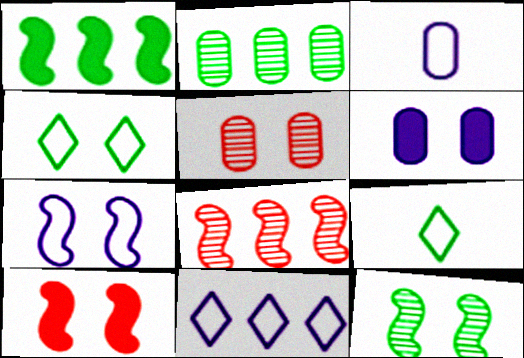[[3, 7, 11], 
[6, 8, 9], 
[7, 10, 12]]